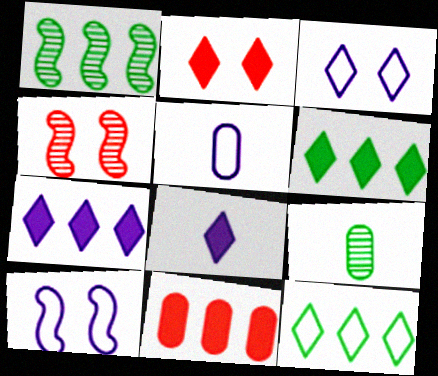[[1, 2, 5], 
[2, 6, 8], 
[4, 5, 6]]